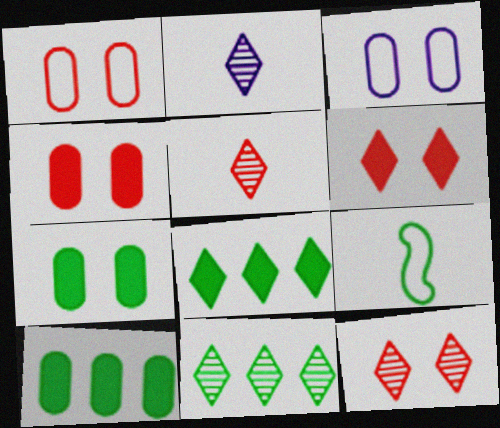[[2, 11, 12], 
[7, 9, 11]]